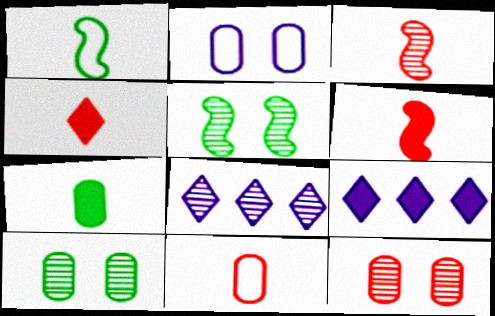[[1, 9, 12], 
[3, 4, 11], 
[3, 8, 10], 
[5, 9, 11]]